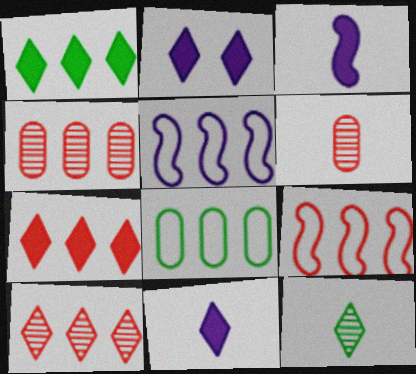[[1, 4, 5], 
[4, 7, 9]]